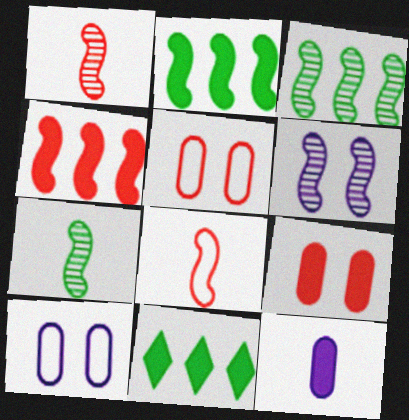[[1, 3, 6], 
[1, 10, 11], 
[2, 6, 8]]